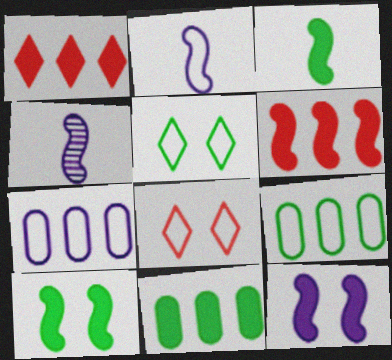[[2, 8, 9], 
[3, 6, 12], 
[4, 8, 11]]